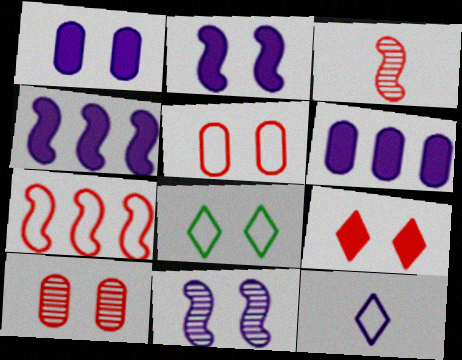[[2, 8, 10], 
[3, 6, 8], 
[6, 11, 12]]